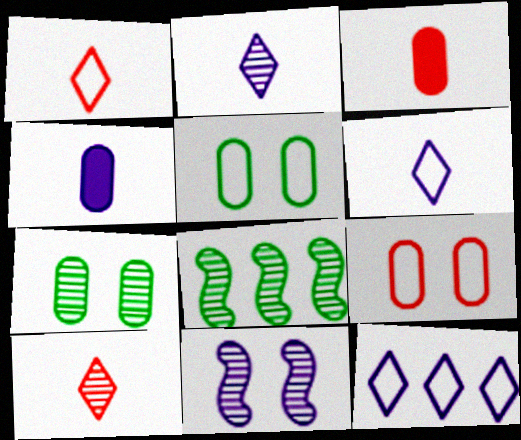[[4, 11, 12]]